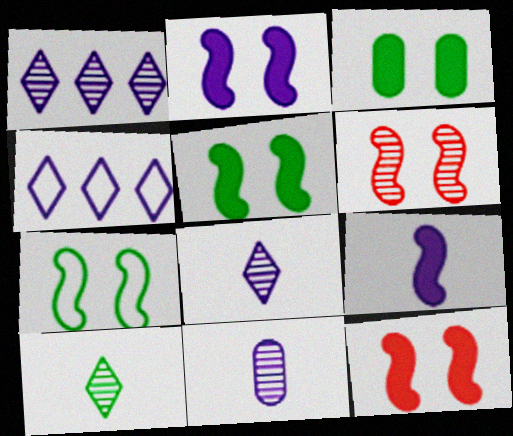[[2, 4, 11], 
[2, 5, 12], 
[2, 6, 7]]